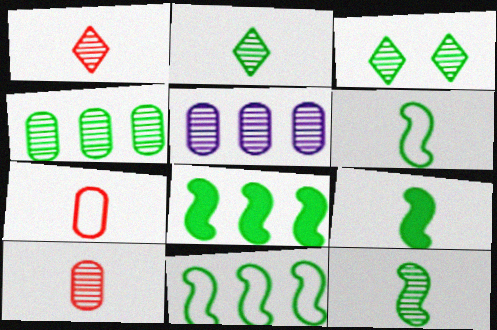[[3, 4, 12], 
[6, 9, 12]]